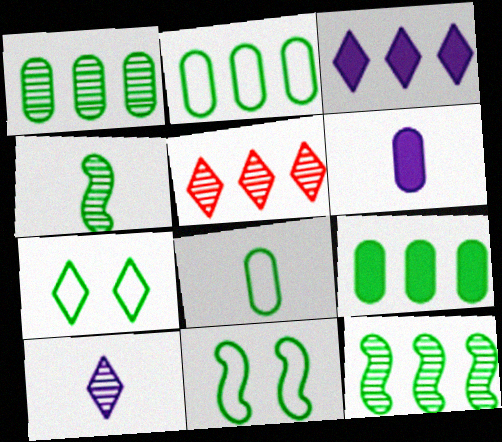[[1, 2, 9], 
[4, 7, 9], 
[5, 6, 11]]